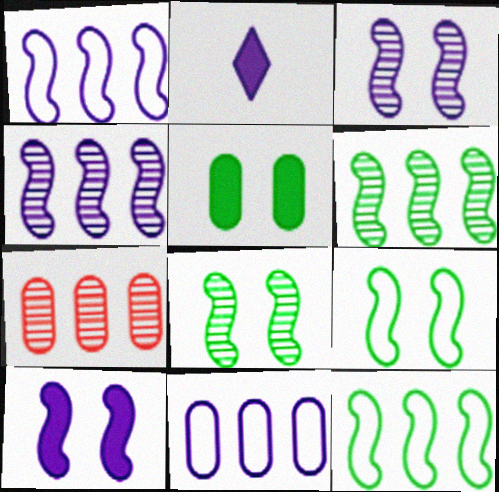[[2, 3, 11], 
[2, 7, 9]]